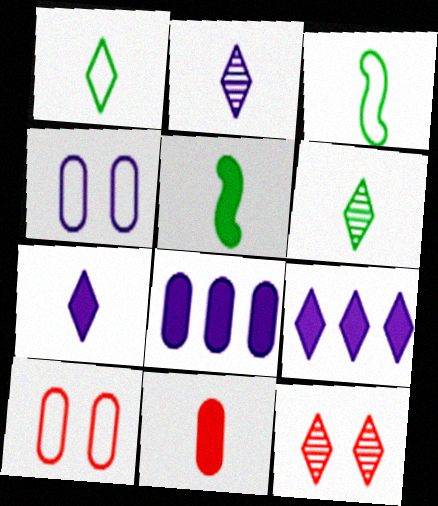[[1, 9, 12], 
[2, 3, 11], 
[3, 8, 12], 
[5, 7, 11]]